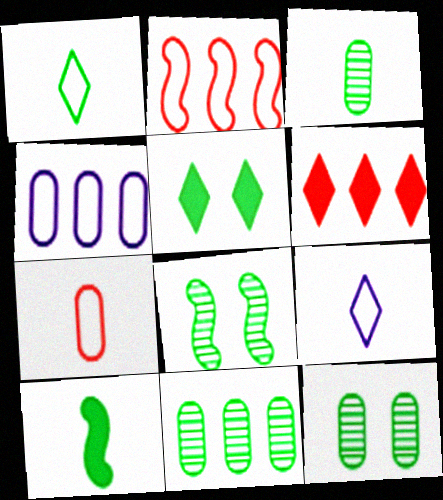[[1, 3, 10], 
[3, 11, 12]]